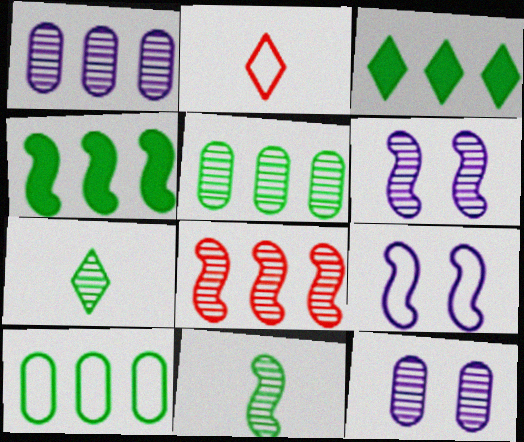[[2, 4, 12], 
[2, 9, 10], 
[6, 8, 11], 
[7, 8, 12]]